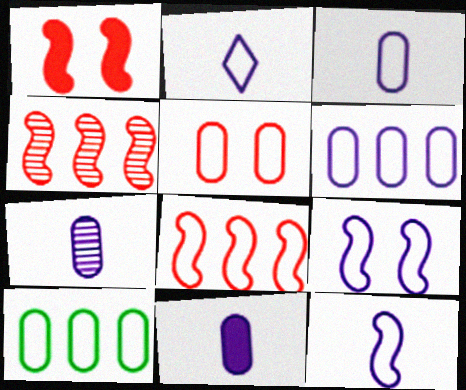[[2, 3, 12], 
[2, 6, 9], 
[3, 5, 10], 
[3, 7, 11]]